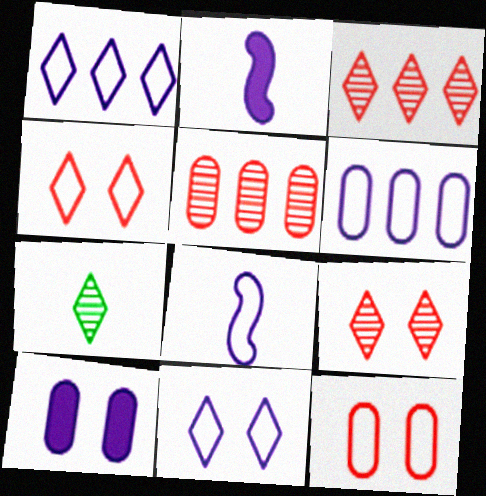[[6, 8, 11]]